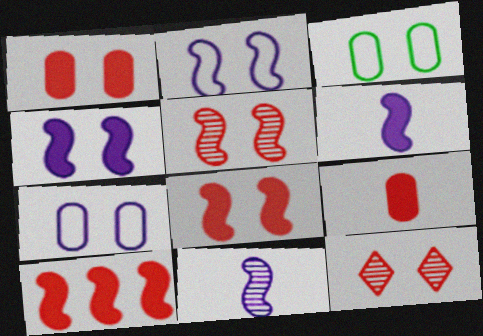[[3, 4, 12]]